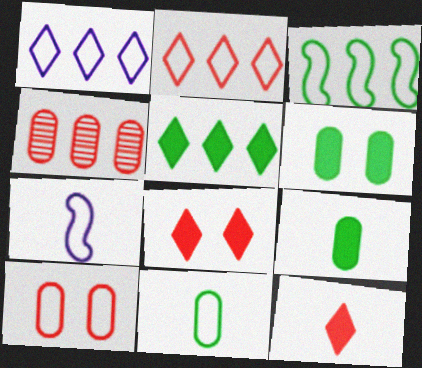[]